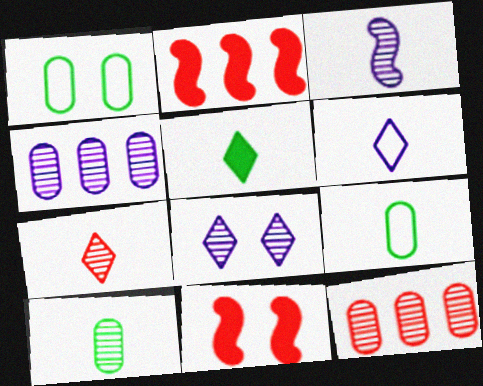[[1, 8, 11], 
[2, 8, 9], 
[3, 4, 8], 
[3, 7, 10], 
[5, 6, 7]]